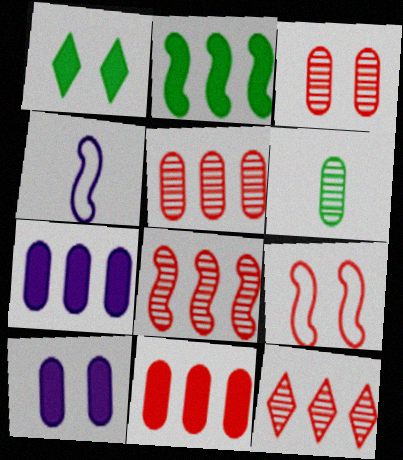[[1, 4, 5], 
[5, 8, 12]]